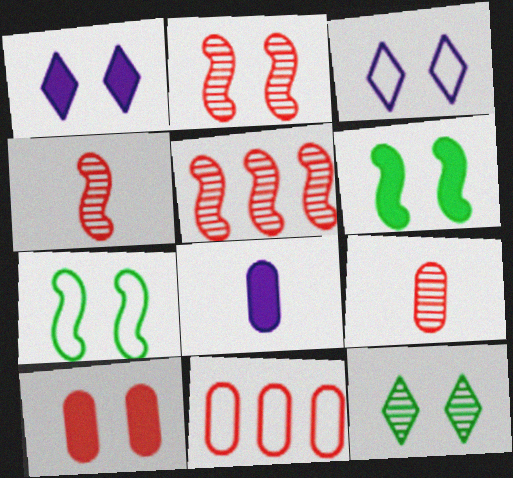[[1, 6, 10], 
[2, 4, 5], 
[9, 10, 11]]